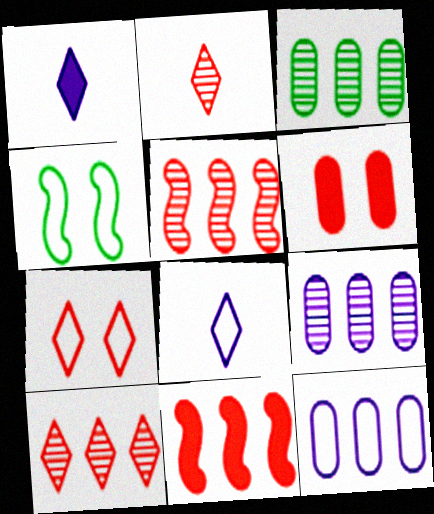[]